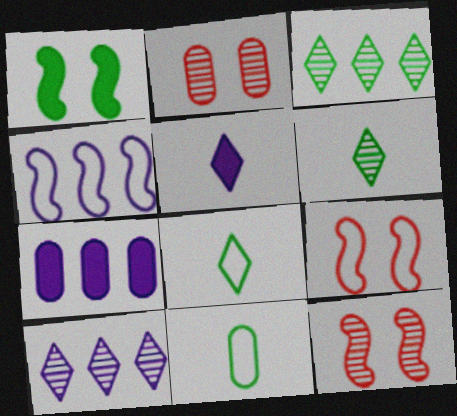[[1, 3, 11], 
[2, 7, 11], 
[4, 7, 10], 
[6, 7, 9], 
[7, 8, 12]]